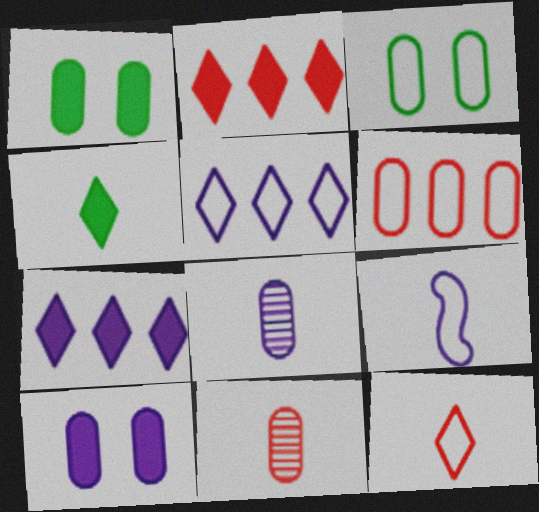[[1, 6, 8], 
[4, 9, 11]]